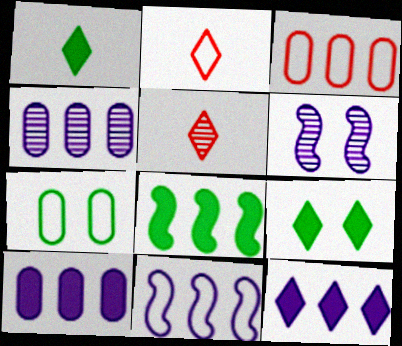[[1, 3, 6], 
[2, 7, 11], 
[4, 11, 12]]